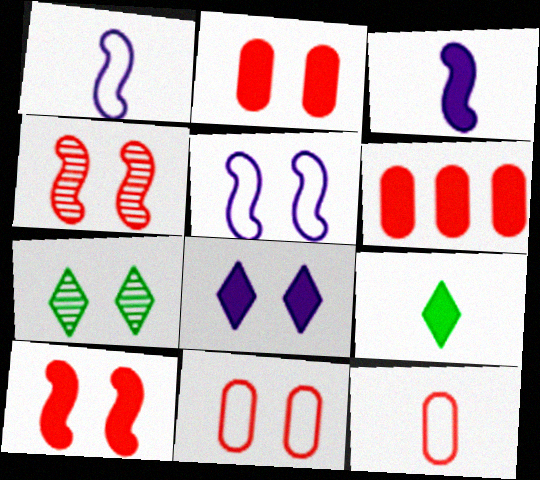[[1, 6, 7], 
[2, 5, 7]]